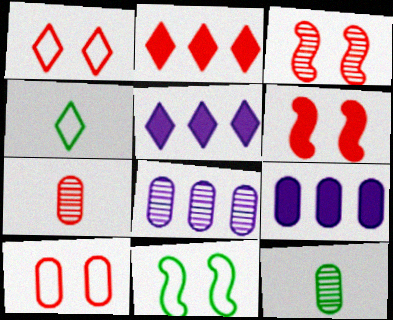[[3, 4, 9], 
[4, 6, 8], 
[5, 7, 11], 
[9, 10, 12]]